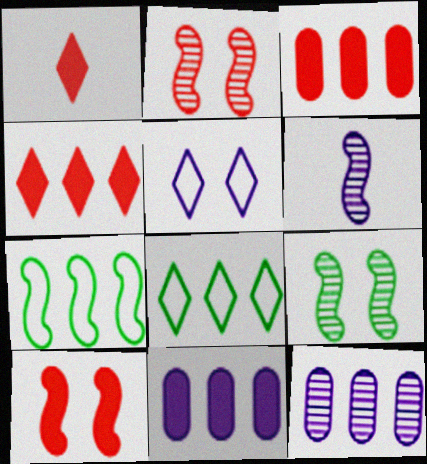[[1, 3, 10], 
[4, 7, 12], 
[5, 6, 11], 
[6, 7, 10]]